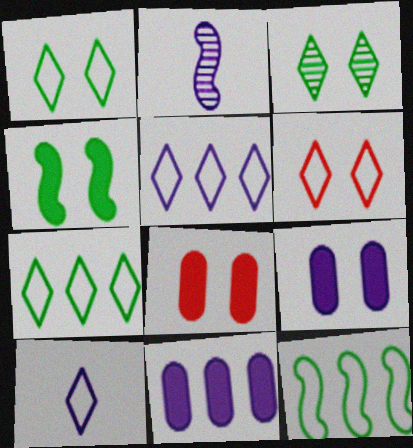[[2, 5, 9], 
[2, 7, 8], 
[6, 7, 10]]